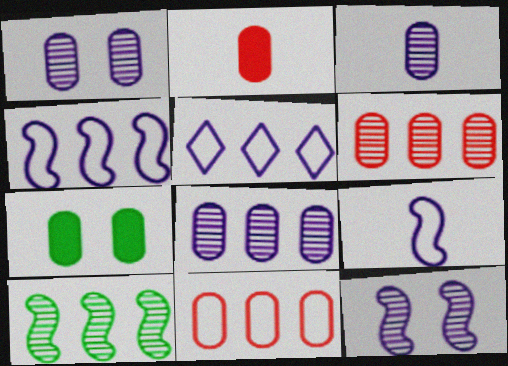[[1, 3, 8], 
[3, 7, 11]]